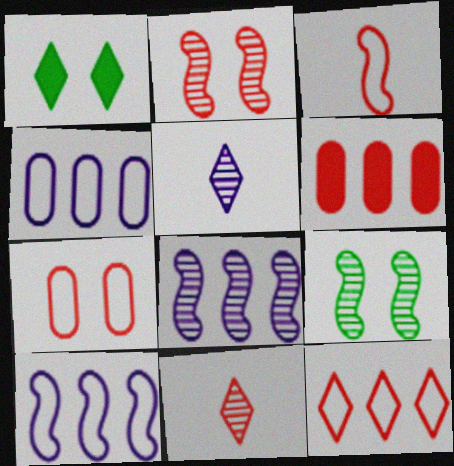[[1, 5, 12], 
[3, 7, 12]]